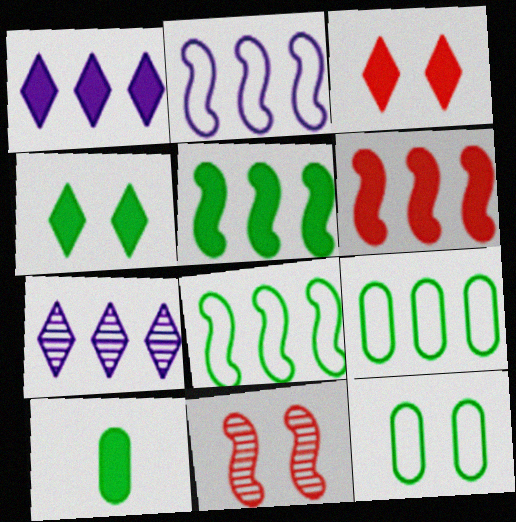[[4, 5, 10], 
[6, 7, 9]]